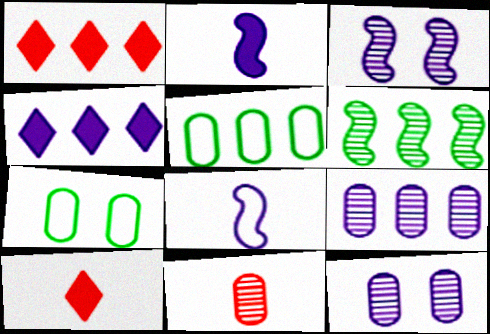[[3, 5, 10], 
[4, 8, 12]]